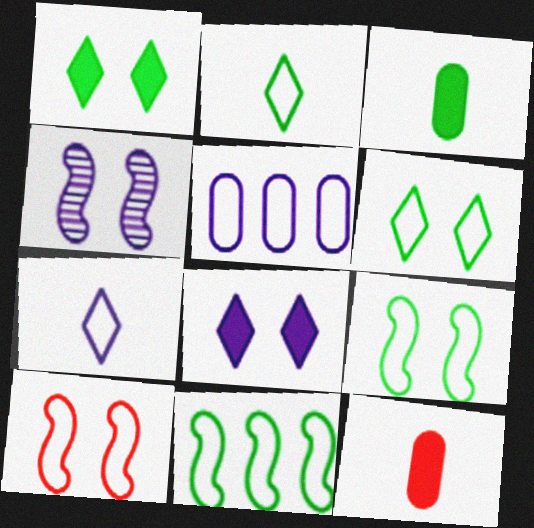[[2, 5, 10]]